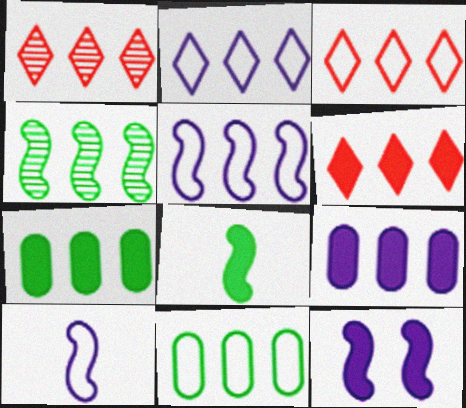[[1, 3, 6], 
[1, 5, 7], 
[3, 4, 9], 
[3, 5, 11]]